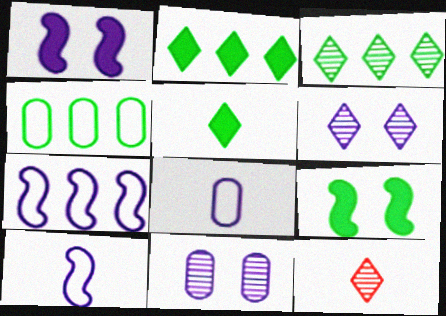[[1, 4, 12], 
[3, 6, 12]]